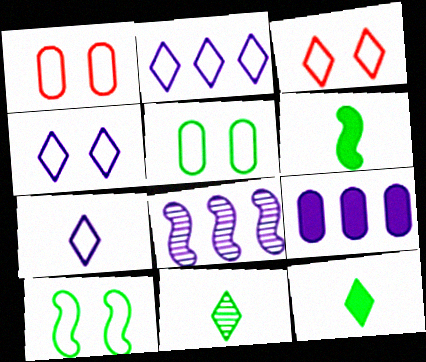[[1, 4, 10], 
[1, 8, 12], 
[2, 4, 7], 
[2, 8, 9]]